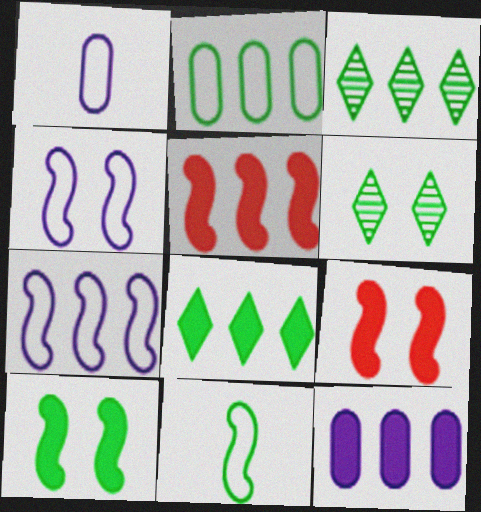[[1, 3, 9], 
[1, 5, 6], 
[5, 8, 12]]